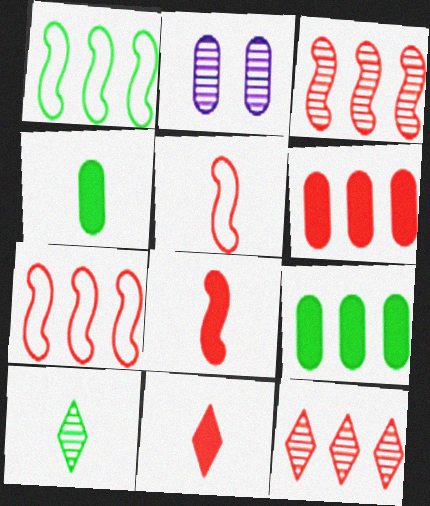[[1, 2, 11], 
[2, 3, 10], 
[6, 7, 12]]